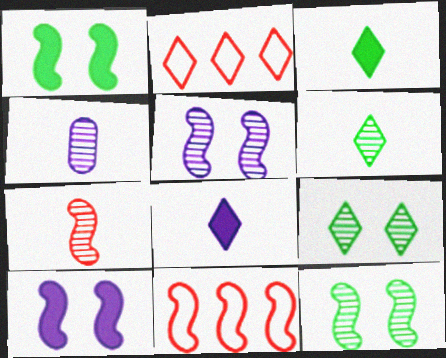[[1, 2, 4], 
[2, 8, 9], 
[4, 6, 7]]